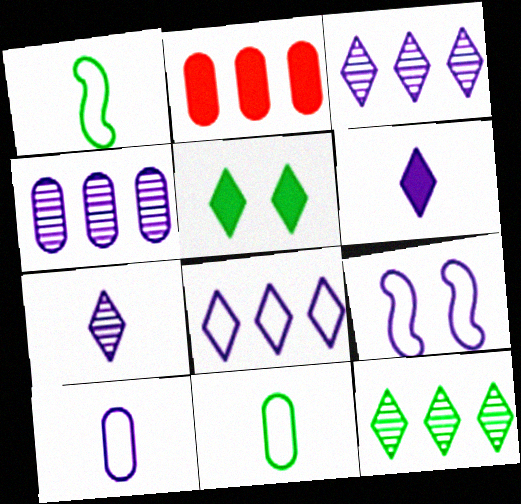[[4, 6, 9], 
[8, 9, 10]]